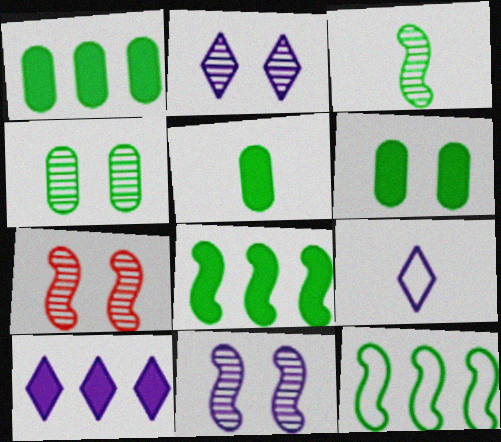[[1, 5, 6], 
[1, 7, 9], 
[2, 4, 7], 
[2, 9, 10]]